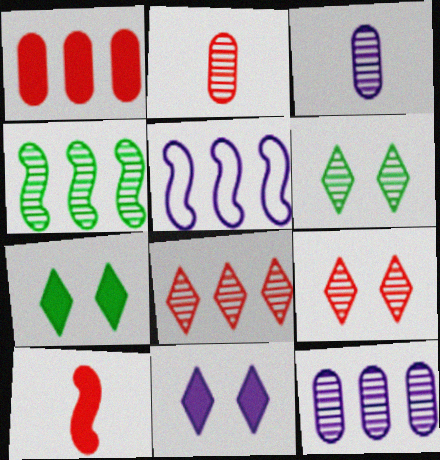[[2, 5, 7], 
[3, 4, 9], 
[3, 5, 11], 
[4, 8, 12]]